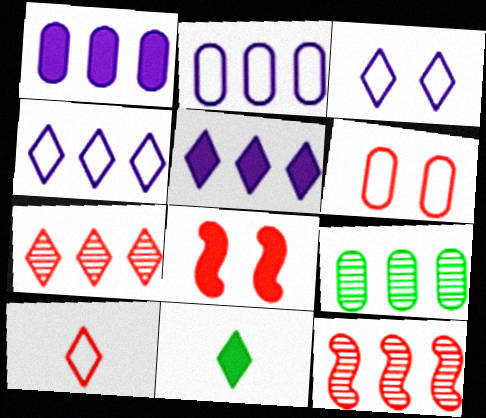[[1, 8, 11], 
[3, 7, 11]]